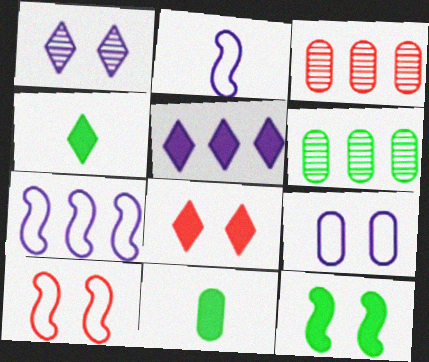[[2, 6, 8], 
[3, 9, 11], 
[4, 5, 8]]